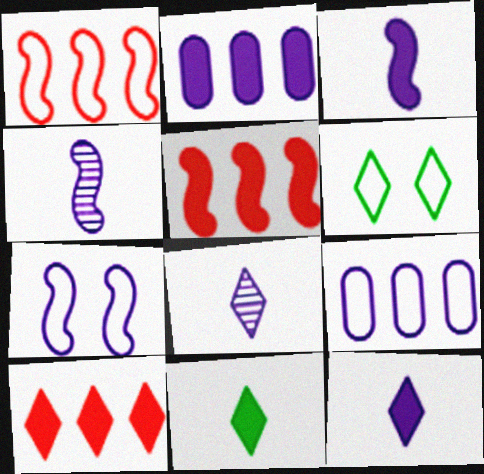[[2, 7, 8], 
[6, 8, 10]]